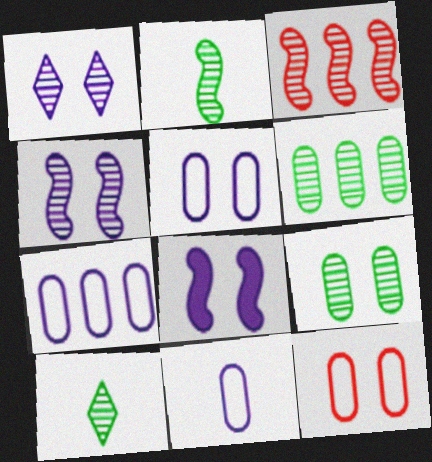[[1, 5, 8], 
[2, 3, 4], 
[5, 7, 11]]